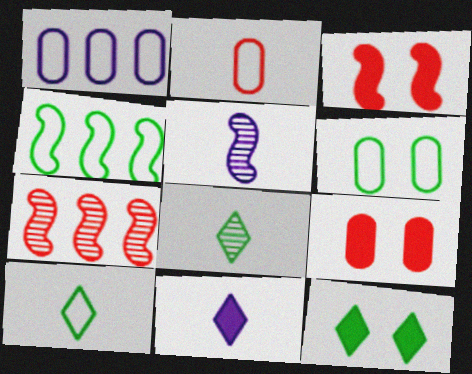[[1, 2, 6], 
[1, 3, 8], 
[3, 4, 5], 
[4, 6, 10], 
[6, 7, 11]]